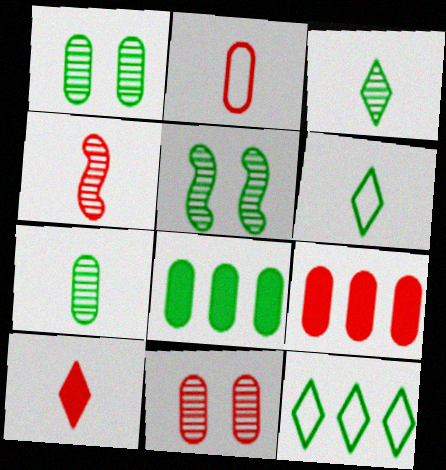[[2, 4, 10], 
[2, 9, 11], 
[5, 6, 8]]